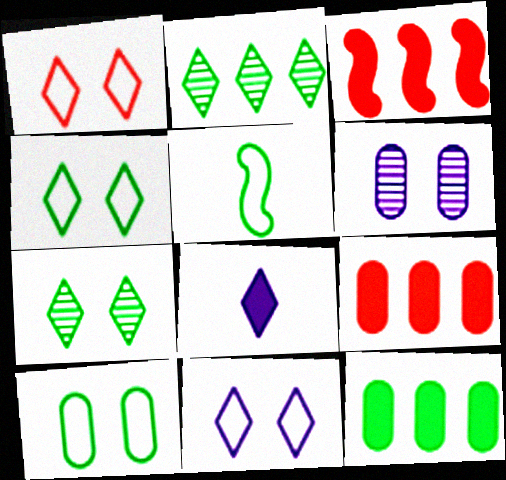[[1, 2, 8], 
[1, 4, 11], 
[5, 7, 12]]